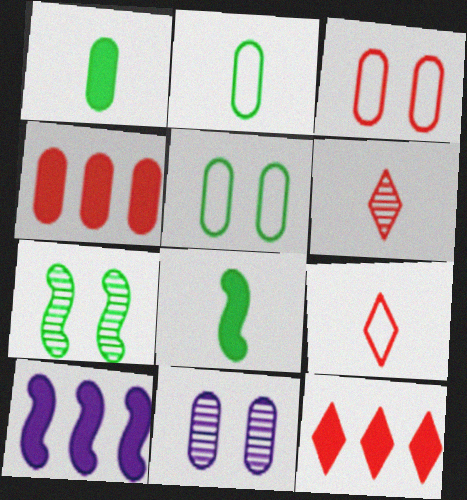[[2, 4, 11], 
[5, 6, 10]]